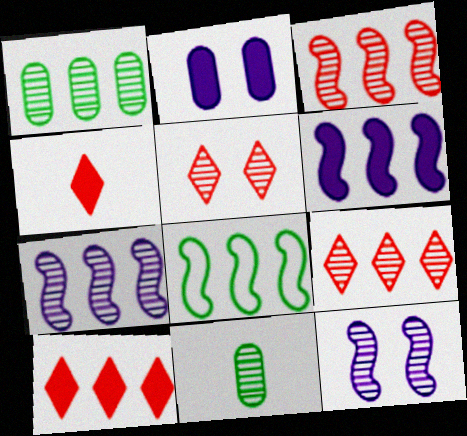[[1, 7, 9], 
[3, 6, 8], 
[5, 7, 11], 
[9, 11, 12]]